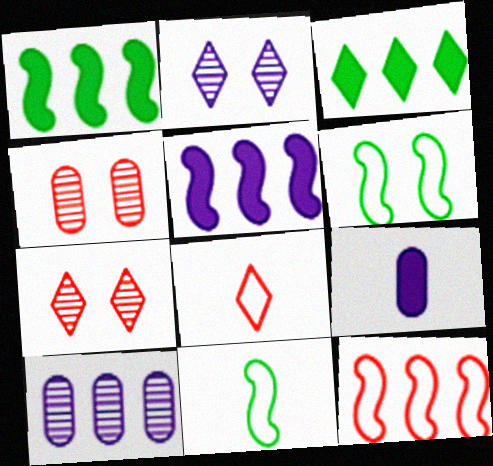[[2, 3, 8], 
[3, 10, 12]]